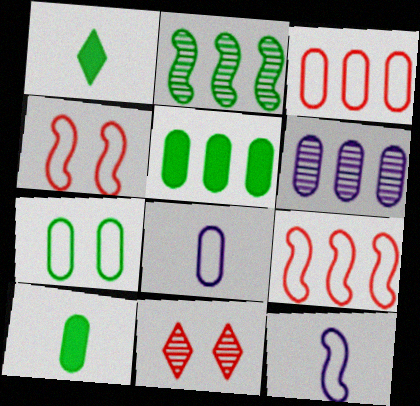[[1, 2, 7], 
[1, 4, 6], 
[3, 5, 6], 
[3, 7, 8], 
[5, 11, 12]]